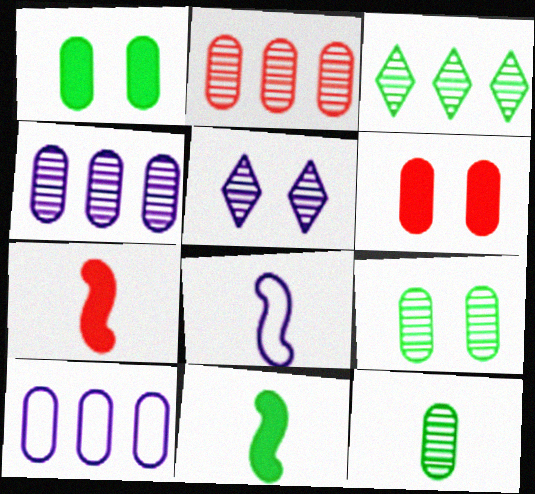[[3, 6, 8], 
[6, 10, 12]]